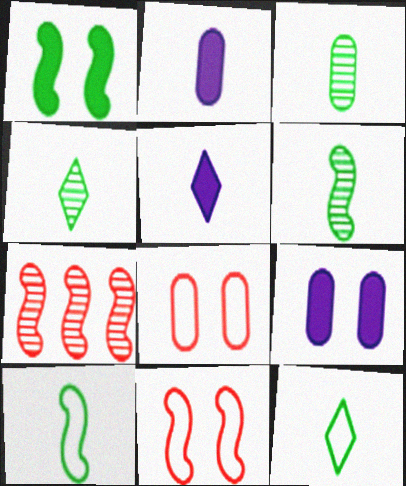[[3, 4, 6], 
[7, 9, 12]]